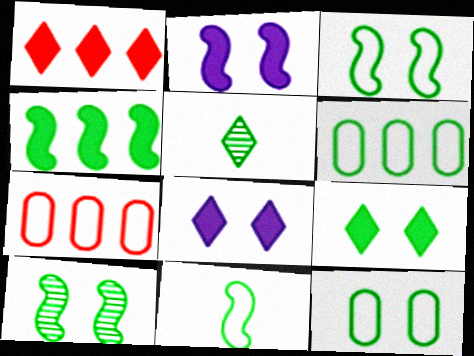[[2, 5, 7], 
[4, 5, 12], 
[4, 10, 11], 
[9, 10, 12]]